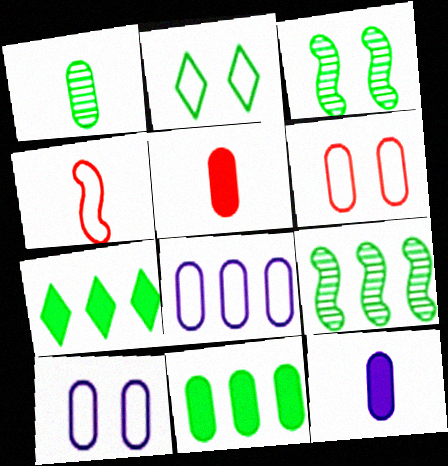[[2, 4, 8]]